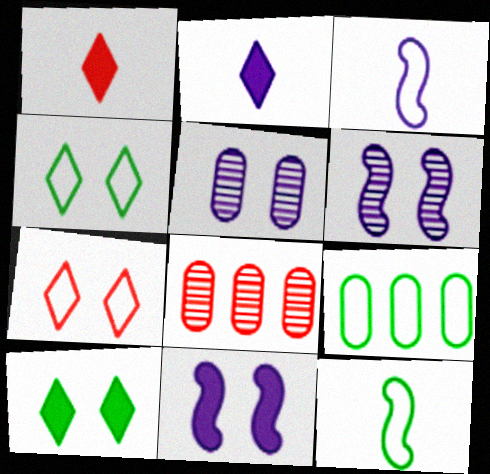[[1, 6, 9], 
[3, 7, 9], 
[3, 8, 10], 
[4, 9, 12]]